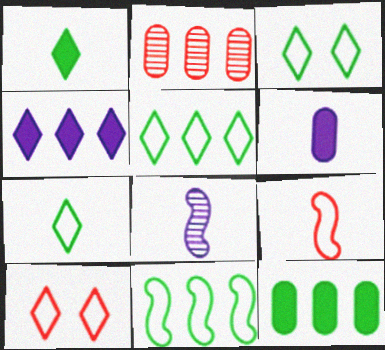[[2, 4, 11], 
[3, 5, 7], 
[8, 10, 12]]